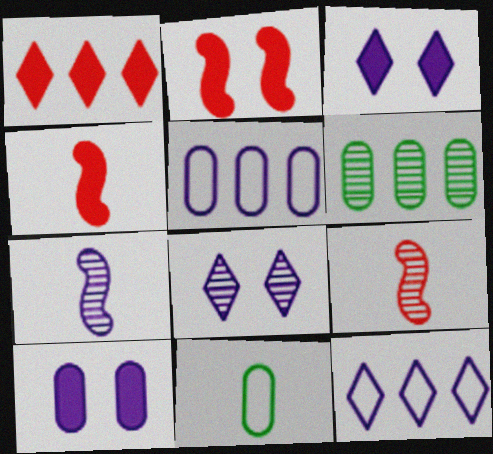[[3, 5, 7], 
[6, 8, 9], 
[7, 10, 12]]